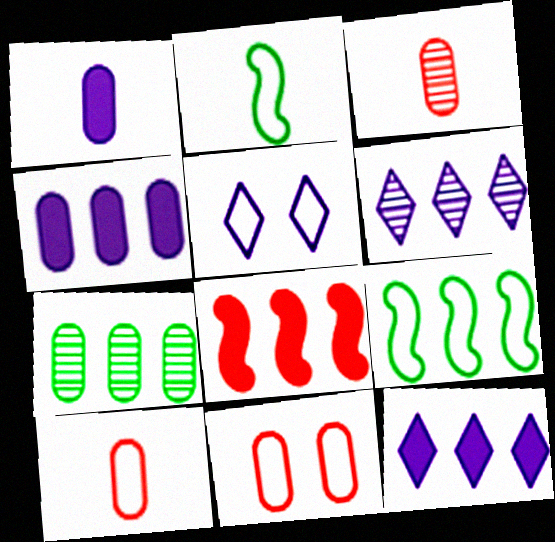[[1, 7, 11], 
[5, 9, 10]]